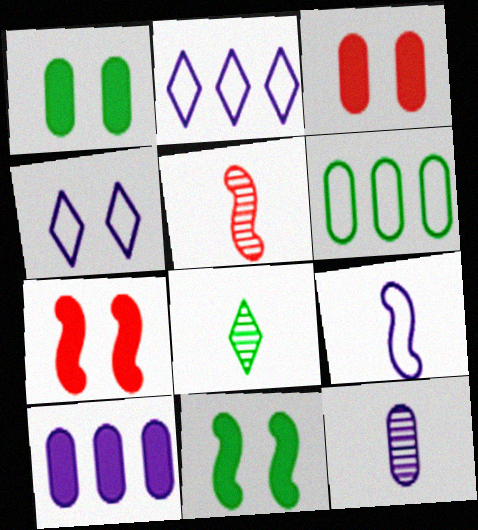[[1, 2, 5], 
[3, 6, 12], 
[5, 8, 12], 
[6, 8, 11]]